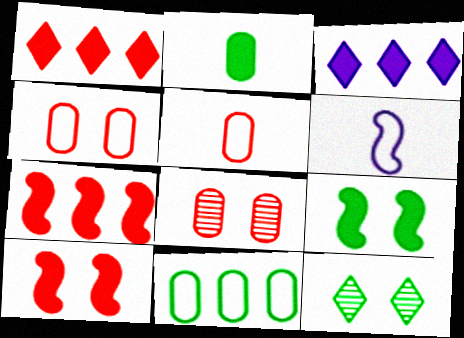[[2, 3, 10]]